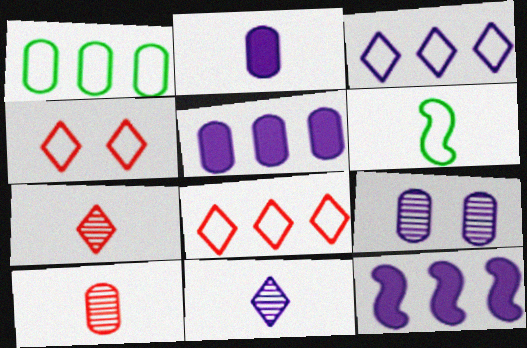[[2, 6, 7]]